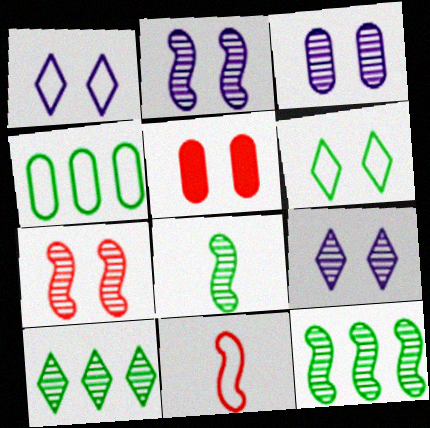[[1, 4, 11], 
[2, 3, 9], 
[2, 5, 6]]